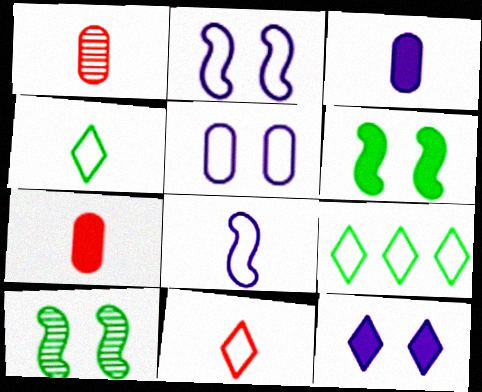[]